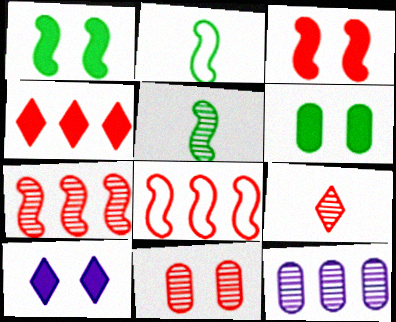[[3, 6, 10], 
[7, 9, 11]]